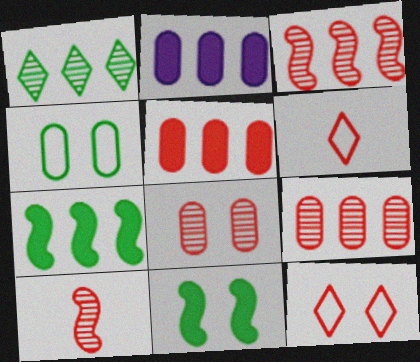[[5, 10, 12]]